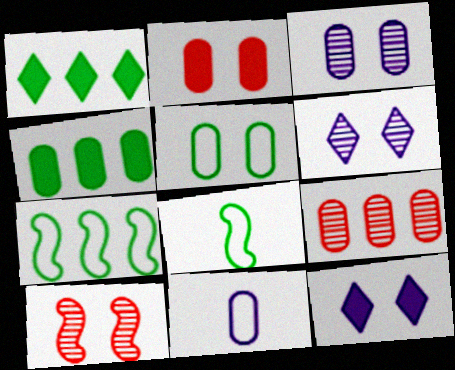[[1, 10, 11], 
[2, 3, 5], 
[5, 10, 12], 
[8, 9, 12]]